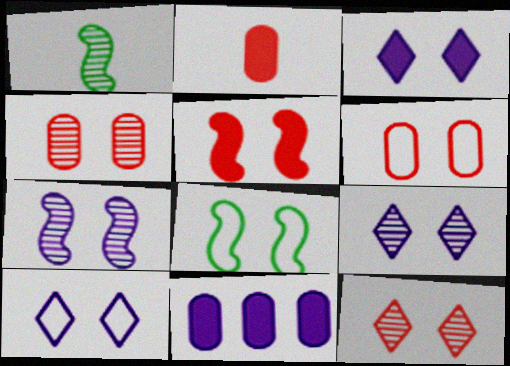[[3, 4, 8], 
[3, 9, 10], 
[5, 6, 12], 
[5, 7, 8], 
[6, 8, 10]]